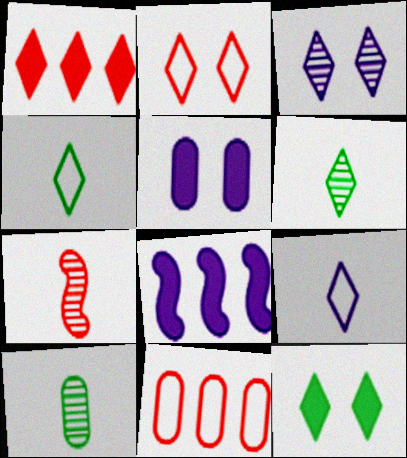[[1, 3, 4], 
[2, 3, 12], 
[2, 8, 10], 
[5, 10, 11]]